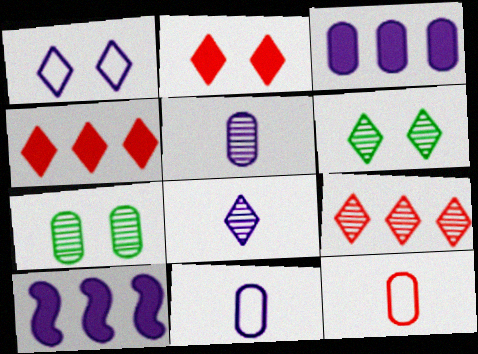[[1, 2, 6], 
[1, 5, 10], 
[3, 7, 12], 
[6, 8, 9], 
[6, 10, 12]]